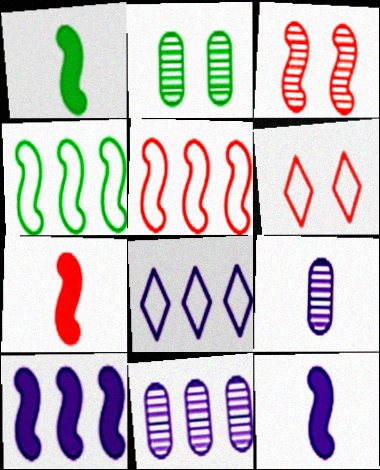[[1, 6, 11], 
[1, 7, 12], 
[2, 7, 8], 
[3, 4, 12], 
[3, 5, 7], 
[8, 10, 11]]